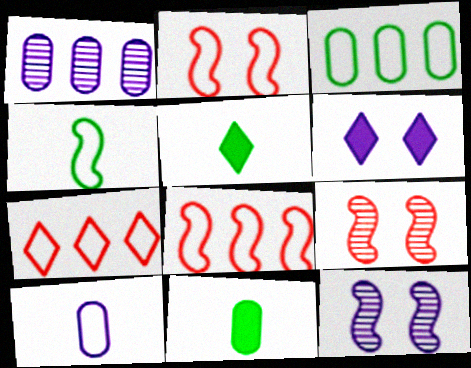[[1, 2, 5], 
[7, 11, 12]]